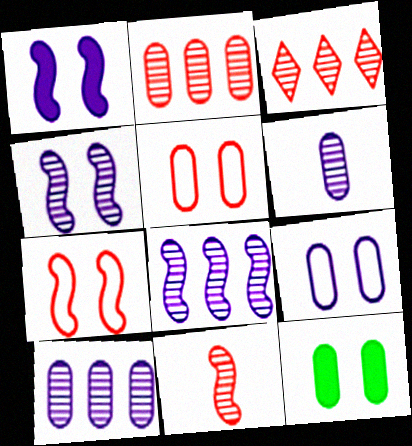[]